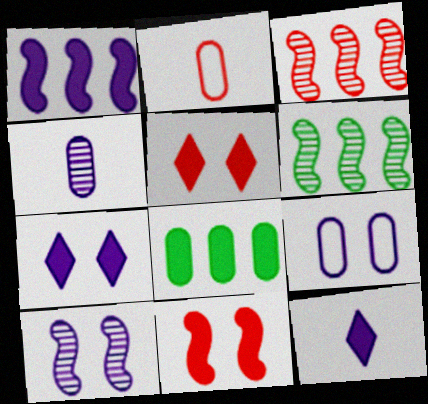[[2, 3, 5], 
[2, 6, 7], 
[7, 9, 10], 
[8, 11, 12]]